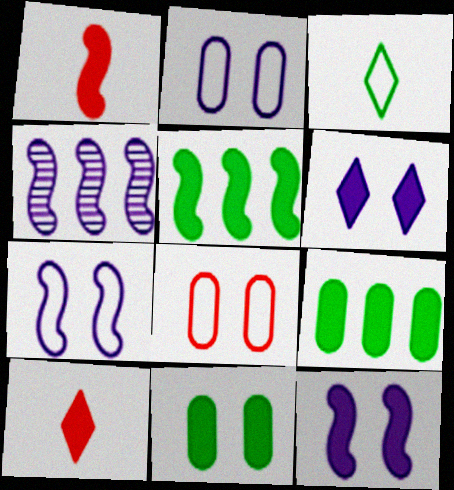[[1, 5, 12], 
[1, 6, 9], 
[9, 10, 12]]